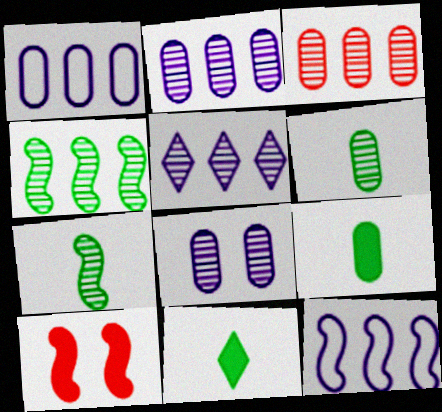[[3, 4, 5], 
[3, 6, 8], 
[7, 10, 12]]